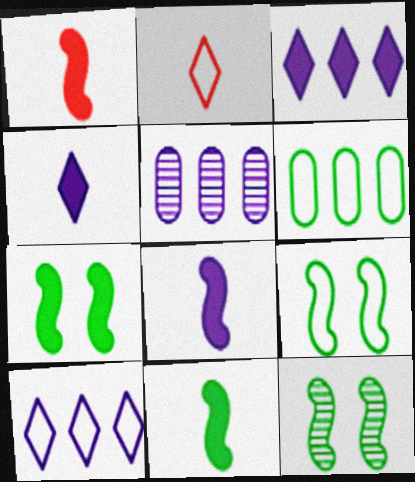[[1, 8, 11], 
[2, 5, 7], 
[7, 9, 12]]